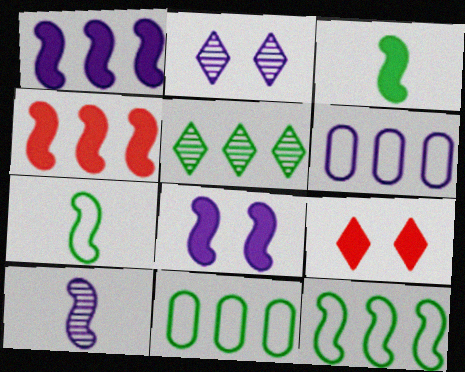[[3, 4, 8], 
[4, 5, 6], 
[9, 10, 11]]